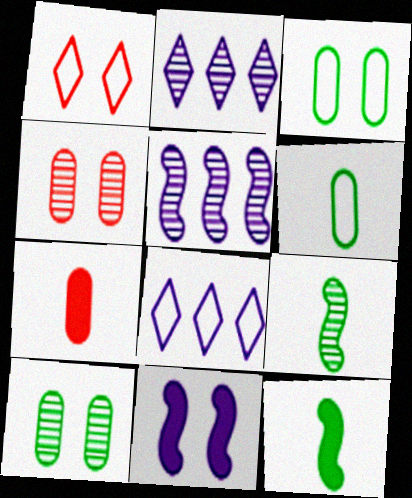[[1, 10, 11], 
[2, 4, 9], 
[4, 8, 12]]